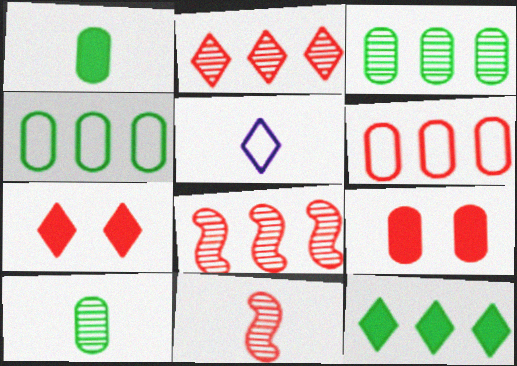[[1, 5, 11], 
[6, 7, 11]]